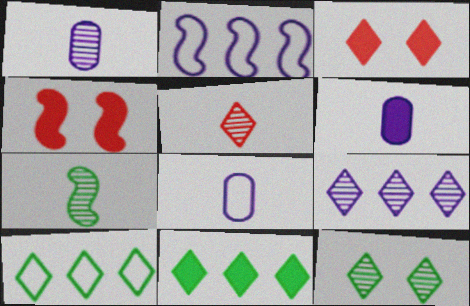[[1, 4, 10], 
[1, 5, 7], 
[1, 6, 8], 
[2, 4, 7], 
[4, 6, 11], 
[5, 9, 12]]